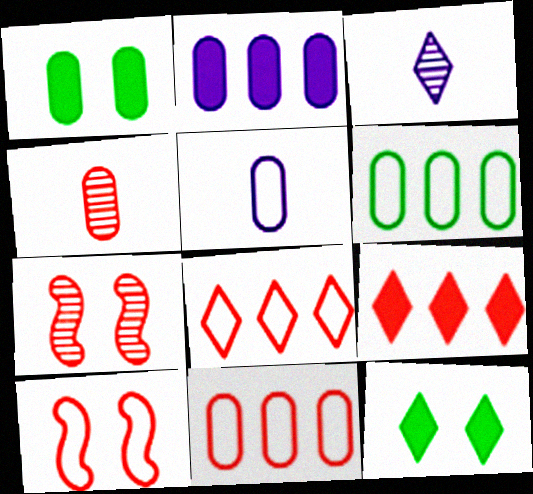[[3, 8, 12], 
[4, 9, 10]]